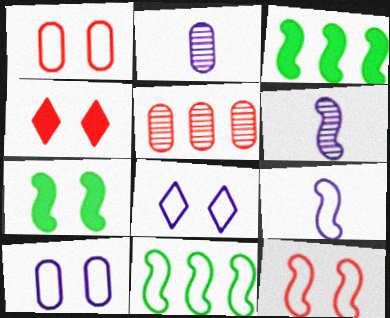[[2, 4, 11], 
[3, 6, 12], 
[9, 11, 12]]